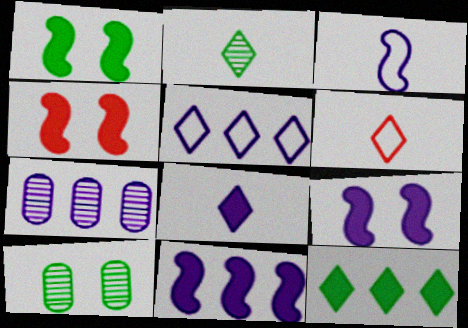[[1, 4, 9], 
[1, 6, 7], 
[2, 6, 8], 
[5, 7, 11], 
[6, 10, 11]]